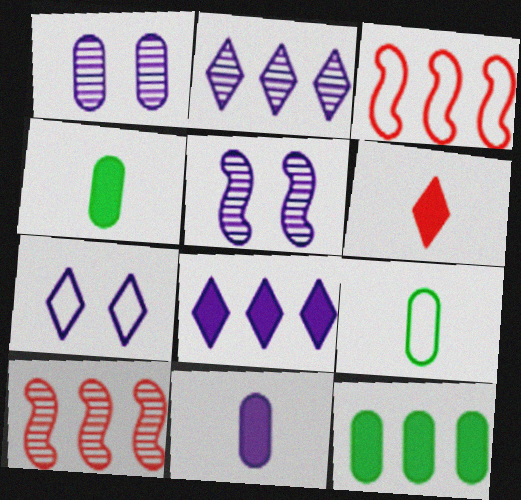[[2, 3, 12], 
[3, 7, 9], 
[4, 7, 10]]